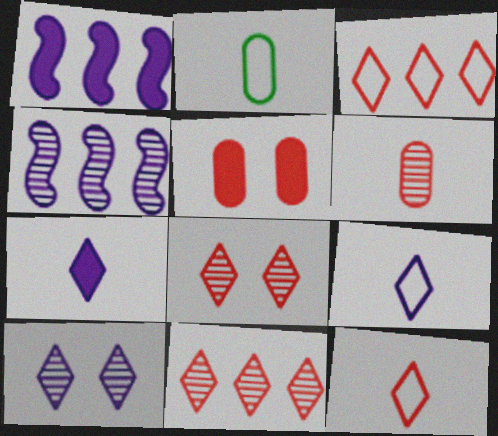[[1, 2, 8]]